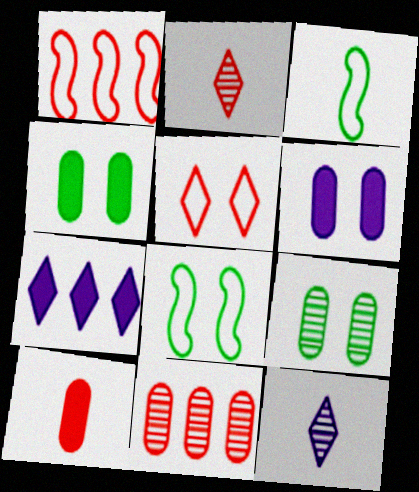[[1, 4, 12], 
[3, 10, 12]]